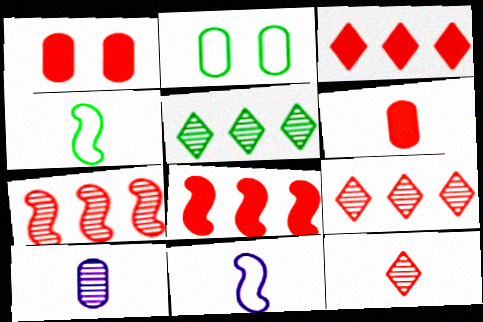[[1, 5, 11]]